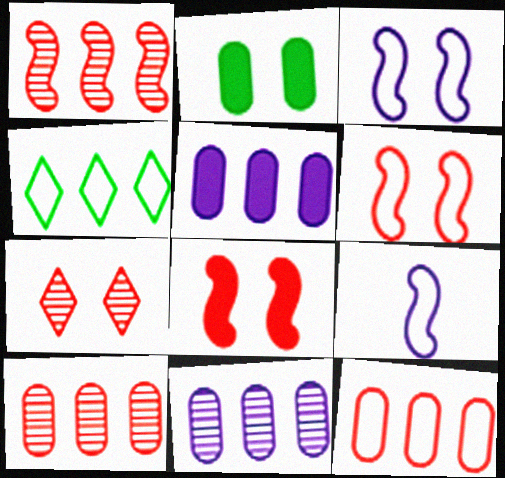[[1, 4, 5], 
[2, 3, 7]]